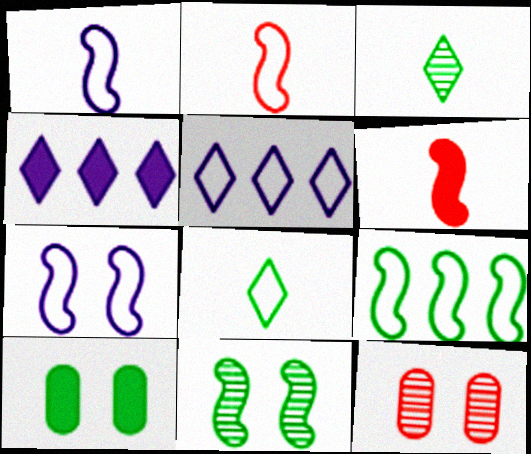[[2, 7, 9], 
[3, 9, 10], 
[4, 6, 10]]